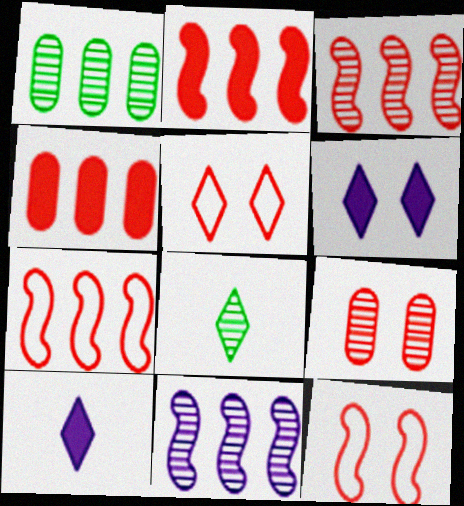[[1, 10, 12], 
[2, 3, 7], 
[8, 9, 11]]